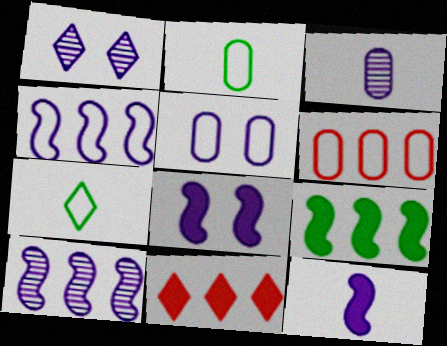[[1, 3, 10], 
[1, 5, 8], 
[1, 7, 11], 
[2, 5, 6]]